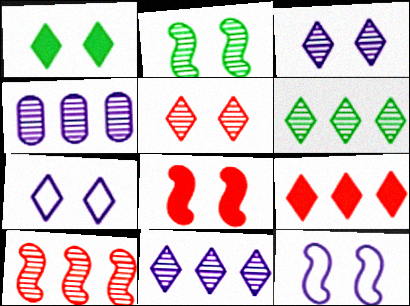[[1, 5, 7], 
[2, 8, 12], 
[4, 6, 10]]